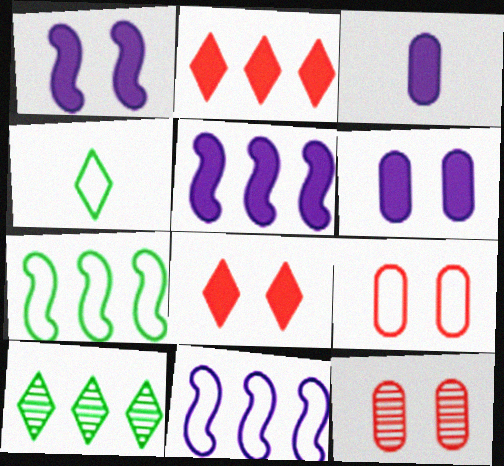[[4, 5, 12], 
[4, 9, 11]]